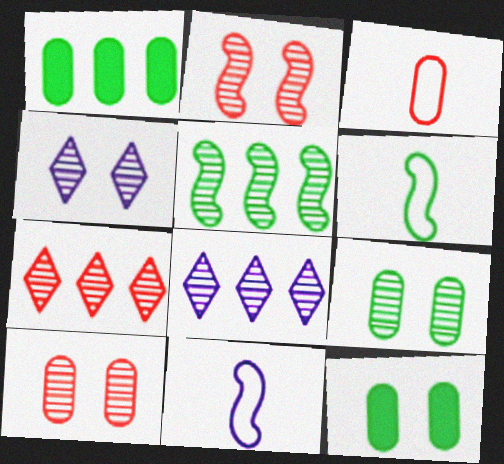[[2, 4, 9], 
[7, 11, 12]]